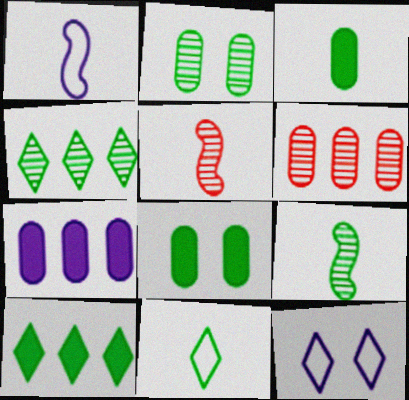[[2, 4, 9], 
[3, 9, 11]]